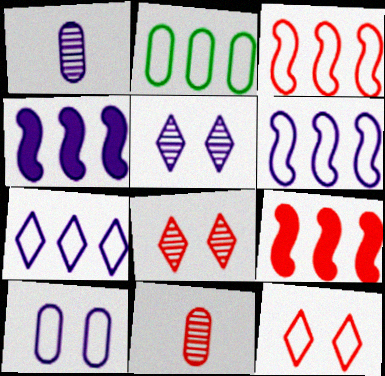[[2, 3, 7], 
[9, 11, 12]]